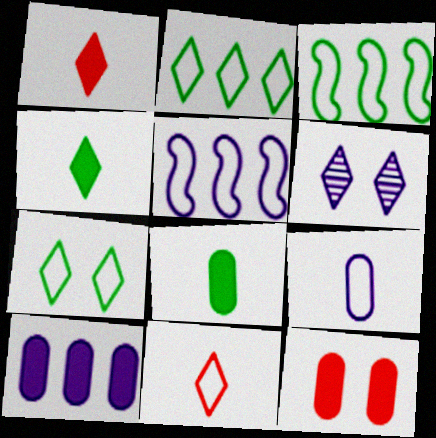[[1, 2, 6], 
[8, 10, 12]]